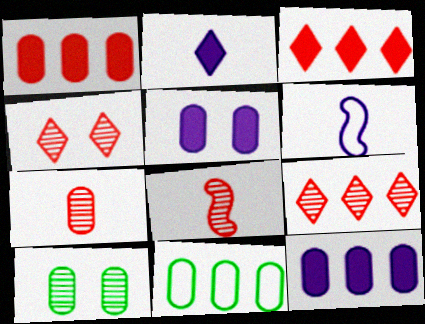[[3, 6, 10], 
[5, 7, 11]]